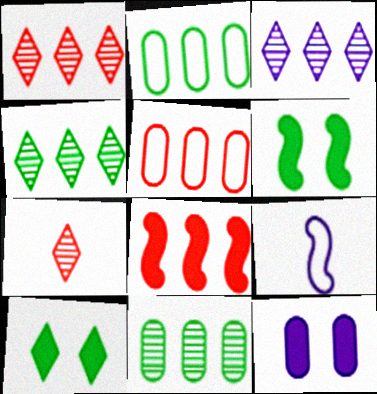[[1, 3, 4], 
[1, 5, 8], 
[2, 3, 8], 
[3, 9, 12]]